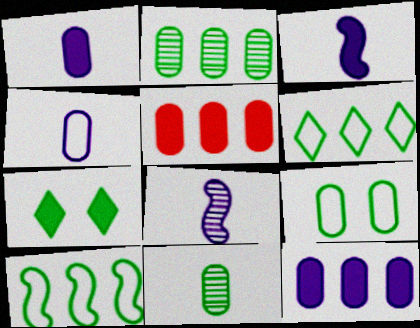[[3, 5, 7], 
[7, 10, 11]]